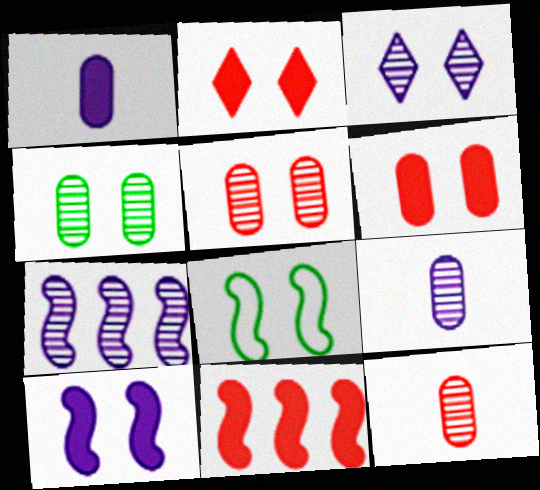[[3, 6, 8], 
[3, 7, 9]]